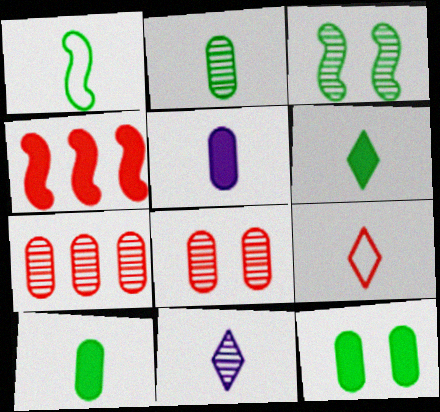[[1, 2, 6], 
[3, 7, 11], 
[4, 8, 9], 
[6, 9, 11]]